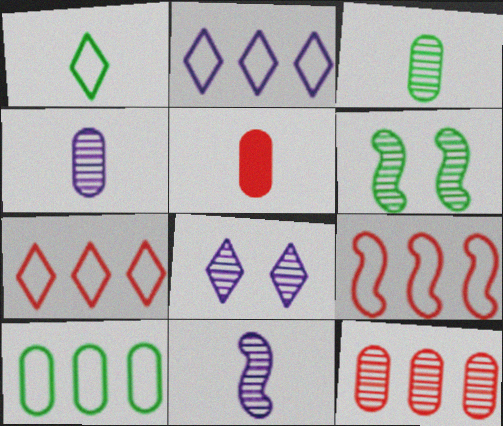[[1, 5, 11], 
[2, 5, 6], 
[2, 9, 10]]